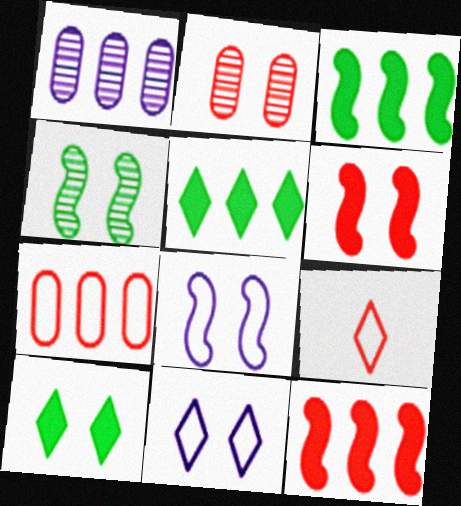[[2, 8, 10], 
[2, 9, 12], 
[4, 6, 8]]